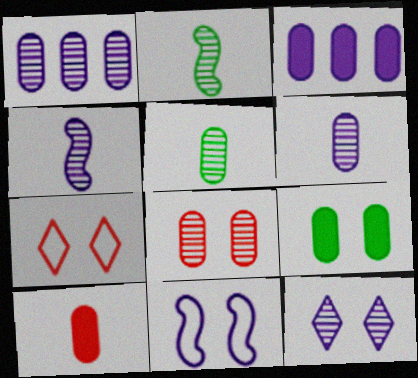[[1, 4, 12], 
[1, 5, 8], 
[2, 3, 7], 
[3, 9, 10]]